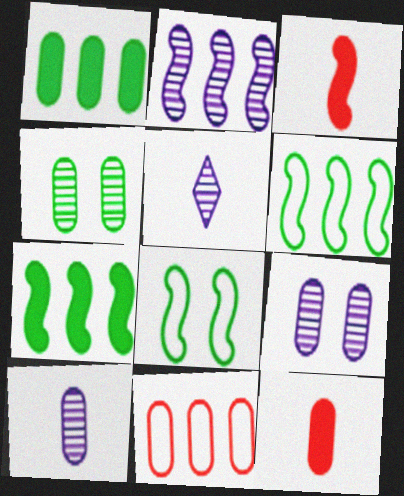[[2, 3, 8], 
[2, 5, 9]]